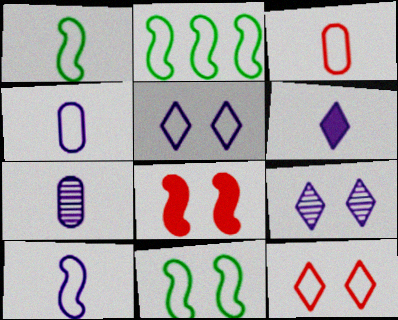[[1, 2, 11], 
[2, 3, 5], 
[2, 4, 12], 
[6, 7, 10]]